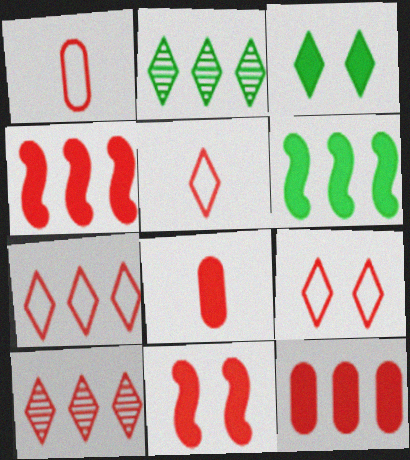[[1, 10, 11], 
[5, 7, 9]]